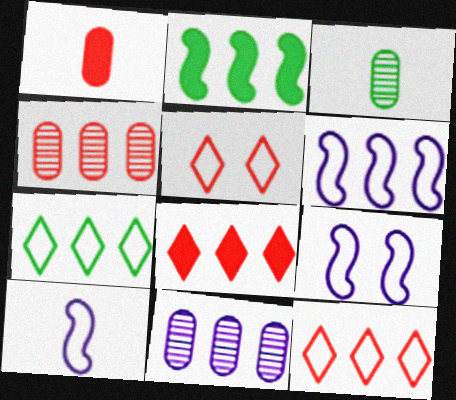[[2, 11, 12], 
[3, 8, 9], 
[6, 9, 10]]